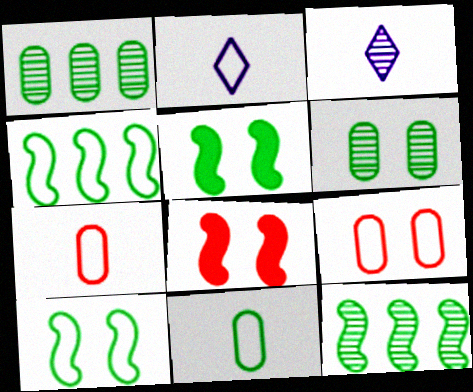[[1, 2, 8], 
[2, 4, 9]]